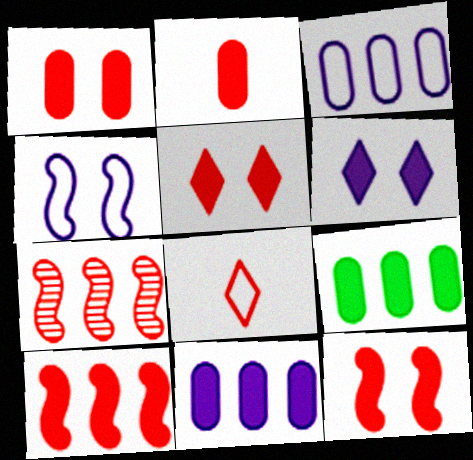[[1, 5, 12], 
[1, 7, 8], 
[2, 5, 10]]